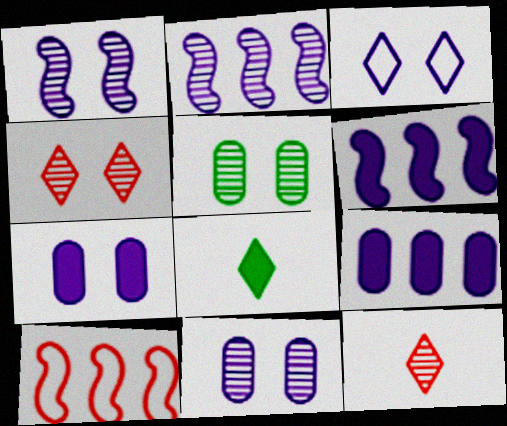[[1, 3, 7], 
[1, 4, 5], 
[2, 5, 12], 
[8, 10, 11]]